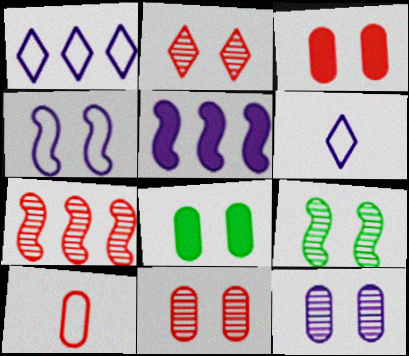[[2, 4, 8], 
[2, 9, 12], 
[5, 6, 12], 
[6, 7, 8]]